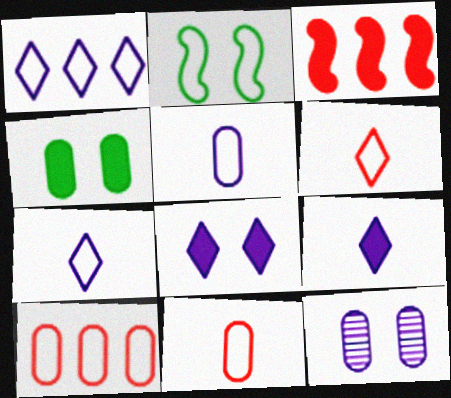[[1, 2, 11], 
[2, 7, 10], 
[3, 4, 9]]